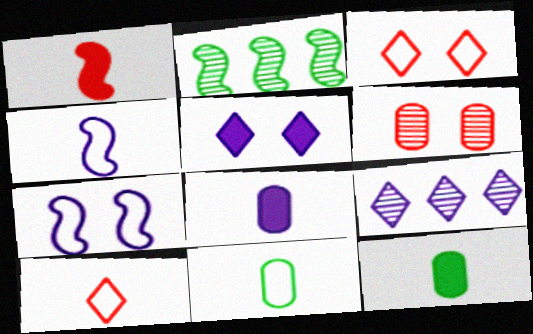[[1, 2, 7], 
[2, 3, 8], 
[4, 10, 11], 
[7, 8, 9]]